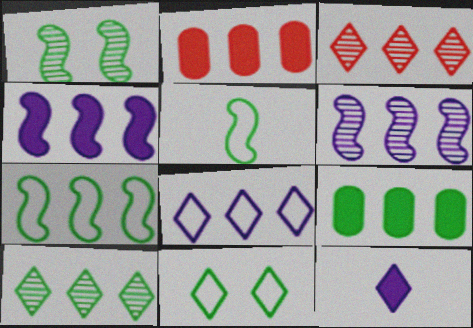[[3, 11, 12], 
[7, 9, 10]]